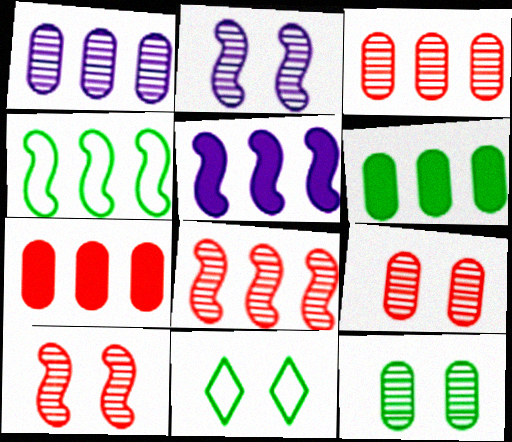[[4, 5, 8]]